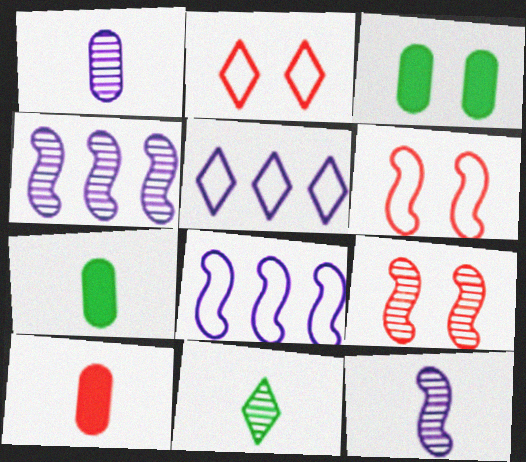[[2, 4, 7], 
[5, 7, 9]]